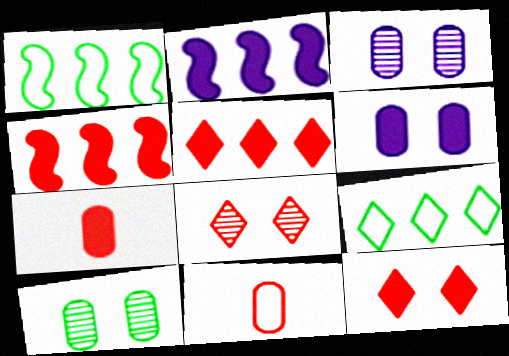[[4, 7, 12], 
[4, 8, 11]]